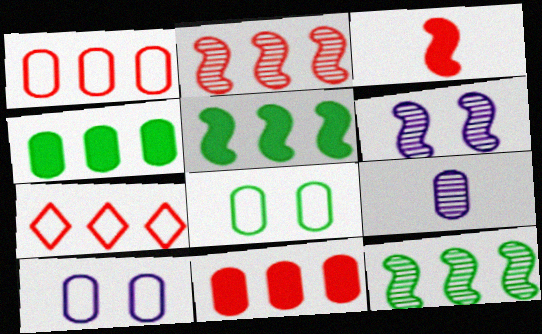[[2, 7, 11], 
[8, 9, 11]]